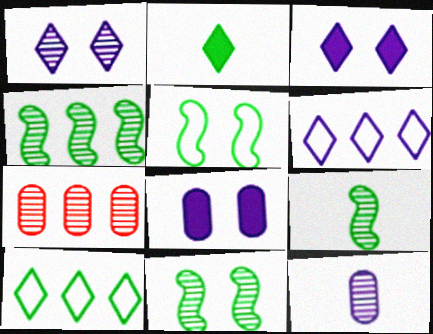[[1, 7, 9], 
[4, 9, 11]]